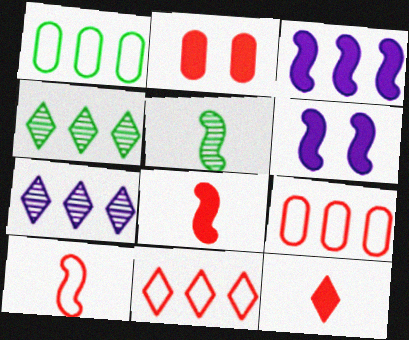[[3, 4, 9]]